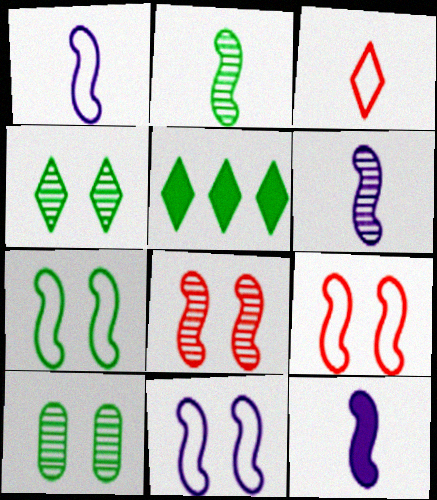[[1, 6, 12], 
[7, 9, 11]]